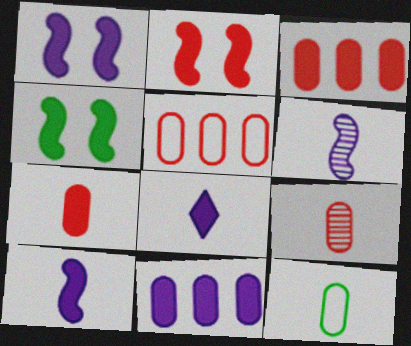[[1, 2, 4], 
[1, 8, 11], 
[3, 4, 8]]